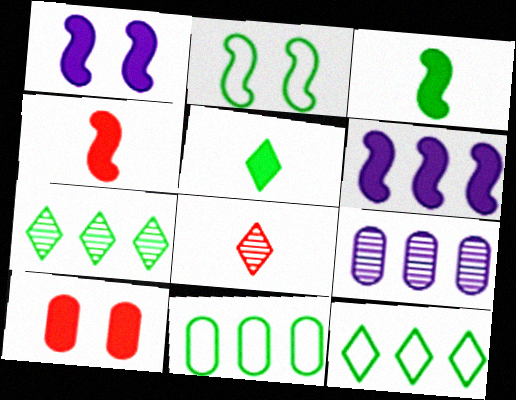[[1, 8, 11], 
[5, 6, 10]]